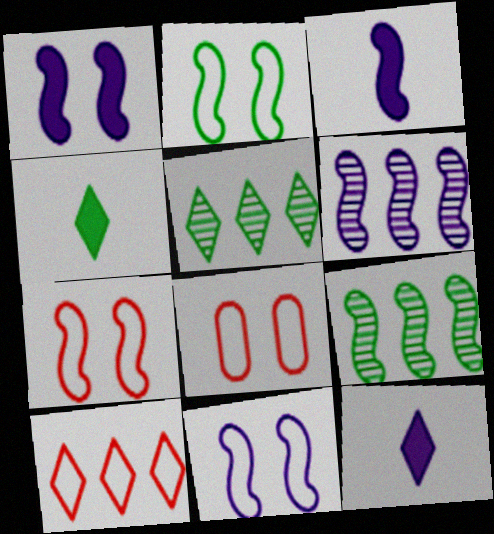[[2, 7, 11], 
[3, 5, 8], 
[3, 6, 11], 
[3, 7, 9], 
[4, 6, 8], 
[8, 9, 12]]